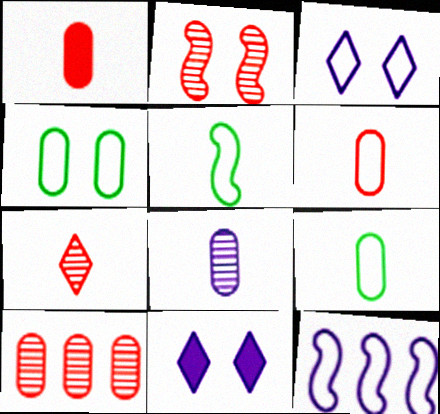[[1, 8, 9], 
[2, 4, 11], 
[2, 7, 10], 
[5, 10, 11], 
[8, 11, 12]]